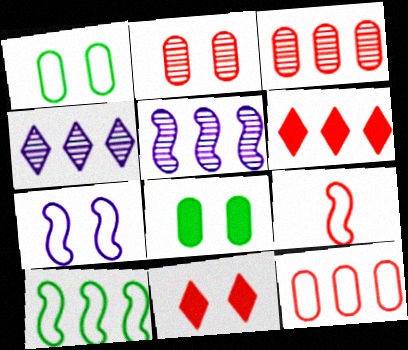[[2, 6, 9], 
[3, 9, 11], 
[4, 8, 9], 
[7, 9, 10]]